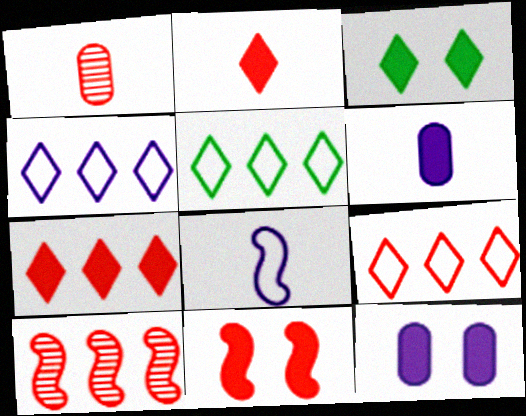[[1, 9, 11], 
[3, 11, 12], 
[4, 5, 9]]